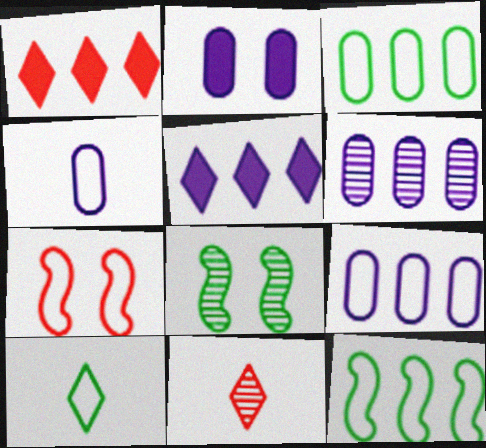[[1, 4, 8], 
[1, 6, 12], 
[2, 4, 6], 
[2, 11, 12], 
[6, 8, 11], 
[7, 9, 10]]